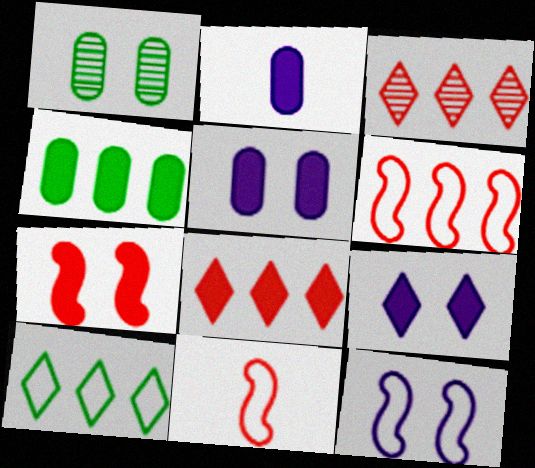[]